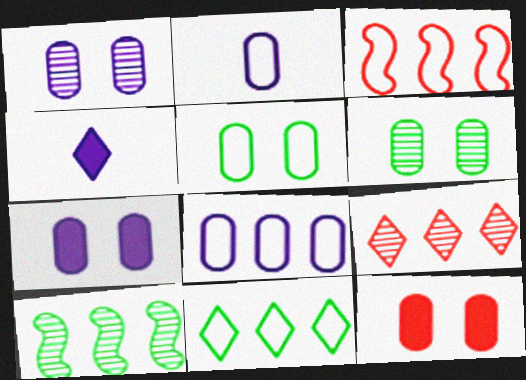[[1, 5, 12], 
[3, 4, 6], 
[3, 8, 11]]